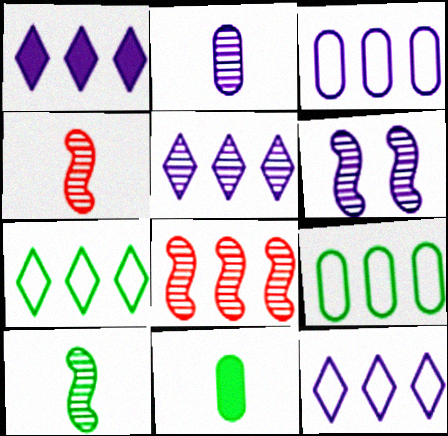[[1, 5, 12], 
[1, 8, 9], 
[2, 5, 6], 
[6, 8, 10]]